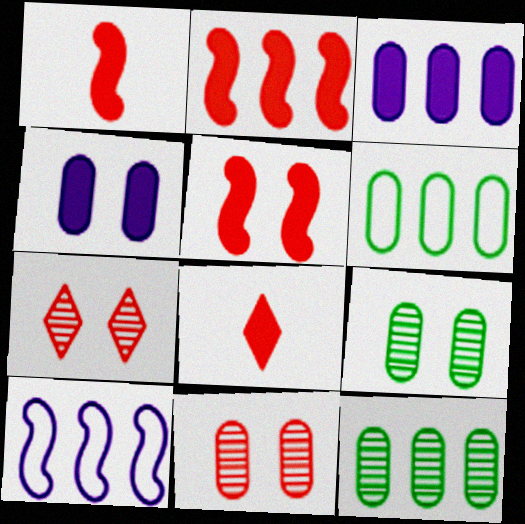[[1, 2, 5], 
[8, 9, 10]]